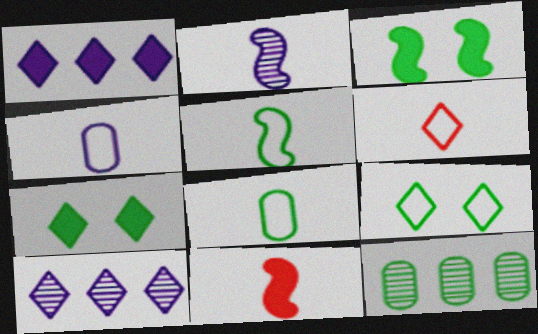[[2, 5, 11], 
[4, 5, 6], 
[5, 7, 12], 
[6, 7, 10]]